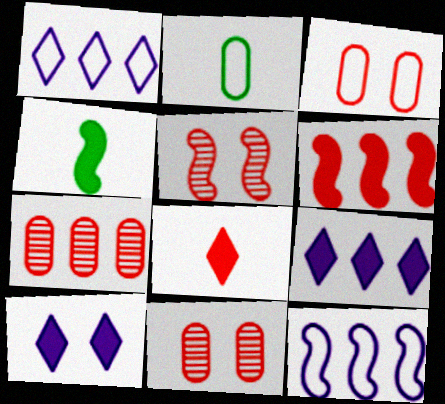[[1, 4, 11], 
[2, 5, 9], 
[4, 5, 12]]